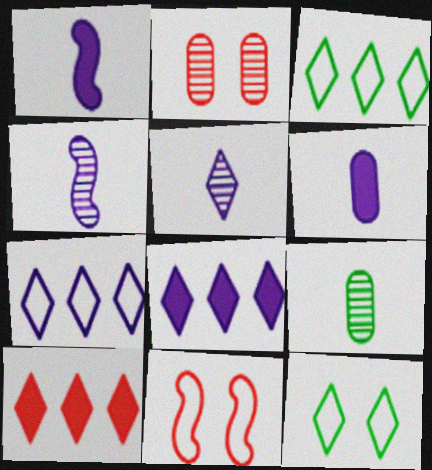[[1, 2, 3], 
[5, 10, 12], 
[8, 9, 11]]